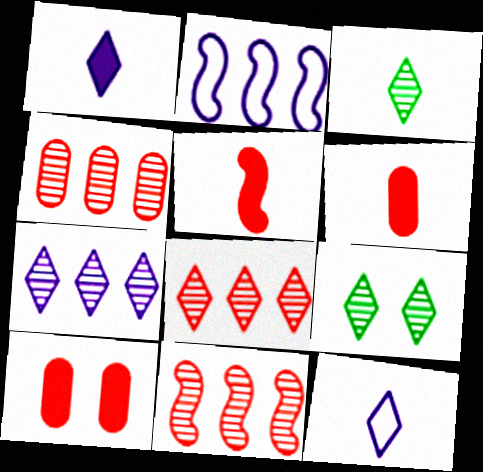[[2, 3, 10], 
[2, 6, 9], 
[4, 8, 11]]